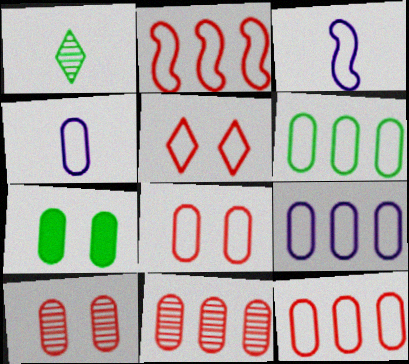[[3, 5, 6], 
[4, 6, 8], 
[4, 7, 11], 
[6, 9, 12]]